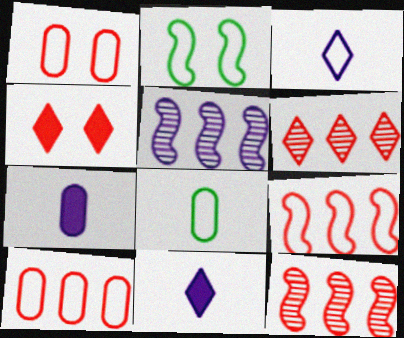[[2, 3, 10], 
[2, 6, 7], 
[4, 5, 8]]